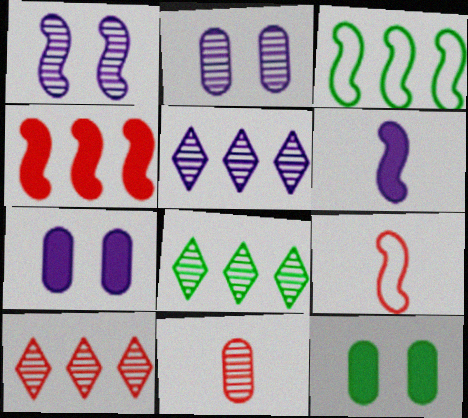[[1, 8, 11], 
[5, 8, 10], 
[5, 9, 12], 
[7, 8, 9]]